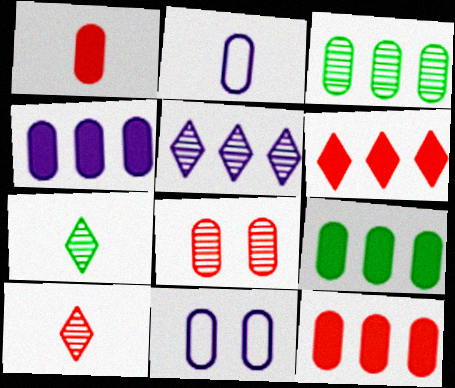[[1, 3, 11], 
[2, 8, 9], 
[4, 9, 12]]